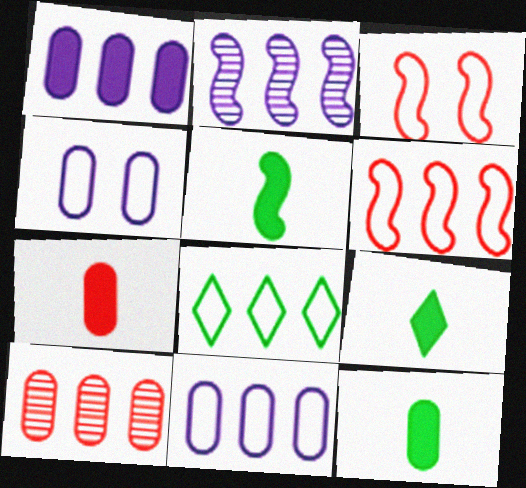[[2, 3, 5], 
[4, 10, 12], 
[5, 9, 12], 
[6, 8, 11]]